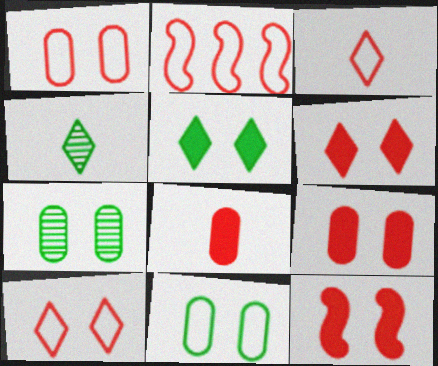[[1, 2, 3], 
[6, 9, 12]]